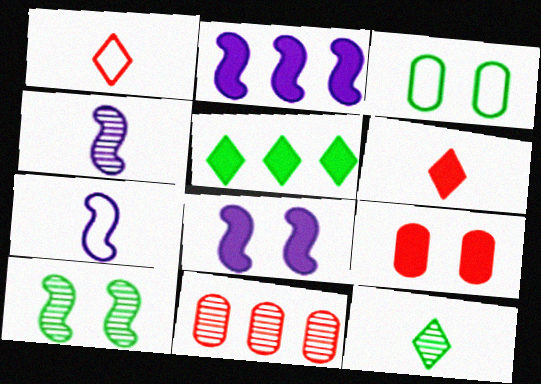[]